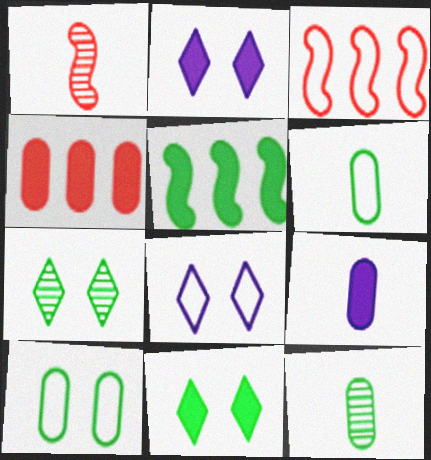[[2, 3, 12], 
[3, 6, 8], 
[3, 7, 9], 
[5, 6, 7]]